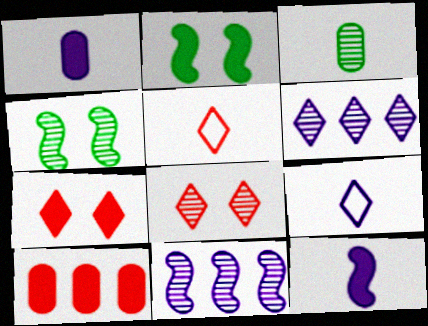[[3, 5, 12], 
[3, 8, 11], 
[4, 9, 10]]